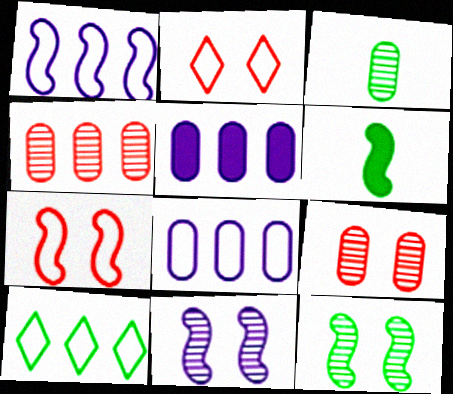[]